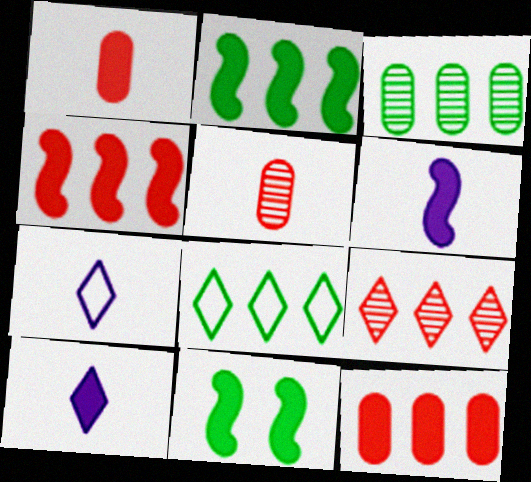[[2, 3, 8], 
[4, 6, 11], 
[10, 11, 12]]